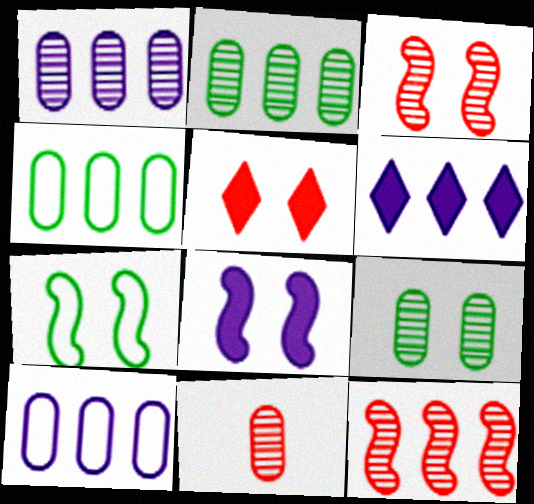[[1, 9, 11], 
[3, 7, 8], 
[4, 6, 12], 
[6, 7, 11]]